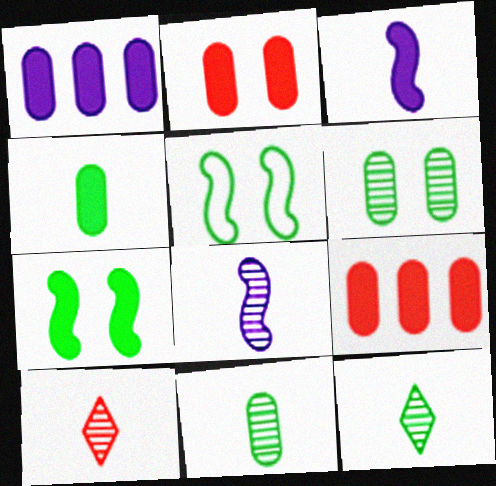[[1, 2, 4], 
[1, 5, 10], 
[8, 10, 11]]